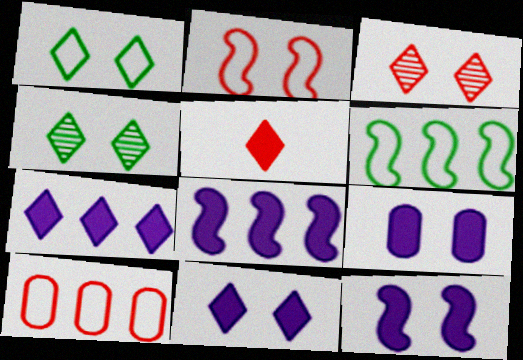[[1, 3, 11], 
[2, 4, 9], 
[9, 11, 12]]